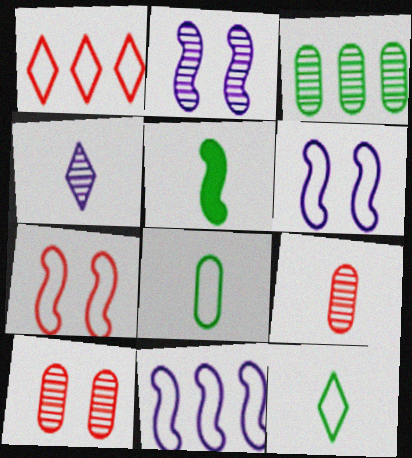[[1, 6, 8]]